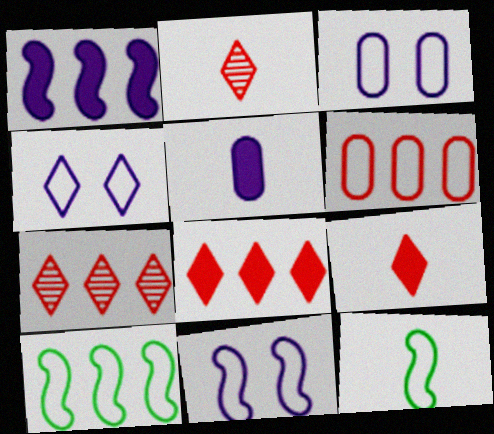[[2, 5, 12], 
[3, 4, 11], 
[4, 6, 12]]